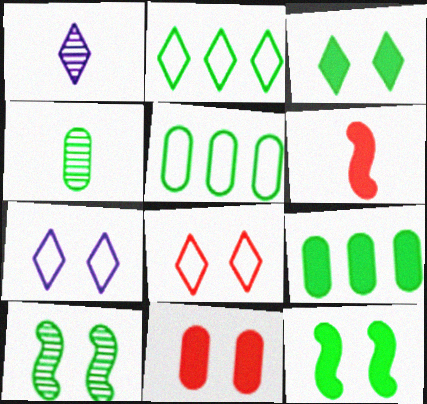[[2, 4, 12], 
[7, 10, 11]]